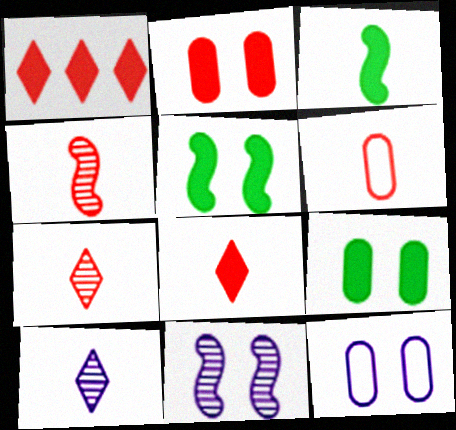[[3, 6, 10], 
[4, 6, 8]]